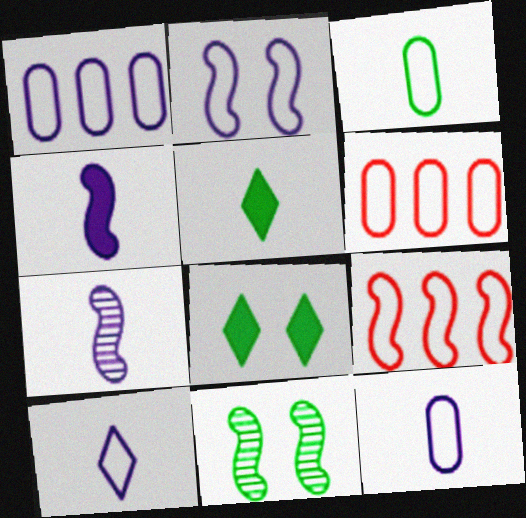[[1, 2, 10], 
[4, 9, 11], 
[6, 7, 8]]